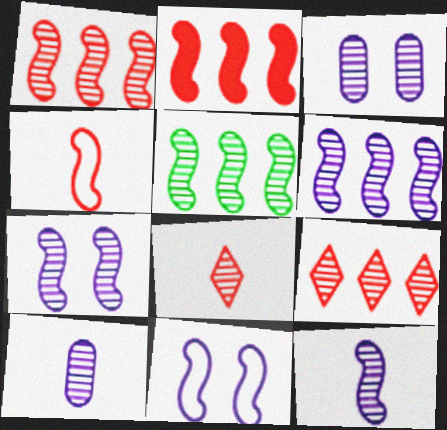[[1, 5, 6], 
[3, 5, 8], 
[6, 7, 12]]